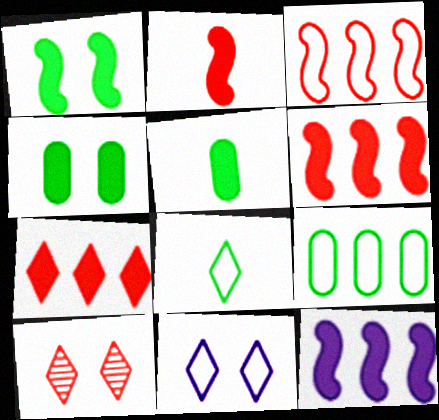[[1, 2, 12]]